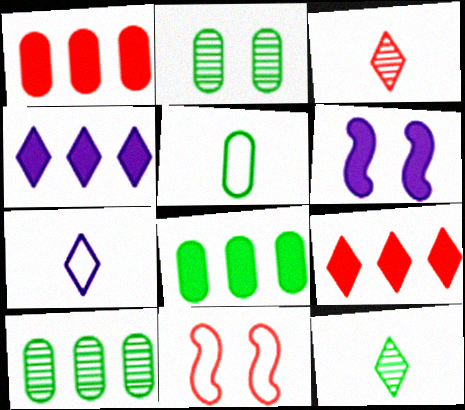[[1, 3, 11], 
[2, 5, 8]]